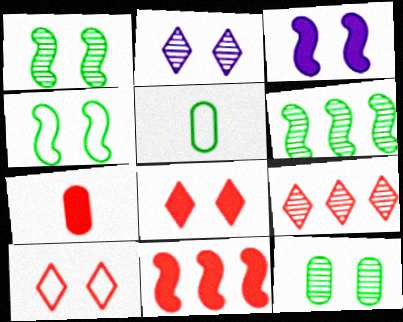[[2, 5, 11], 
[3, 5, 9], 
[3, 10, 12], 
[7, 8, 11]]